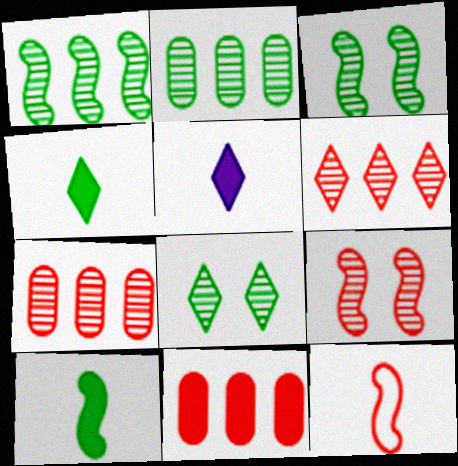[]